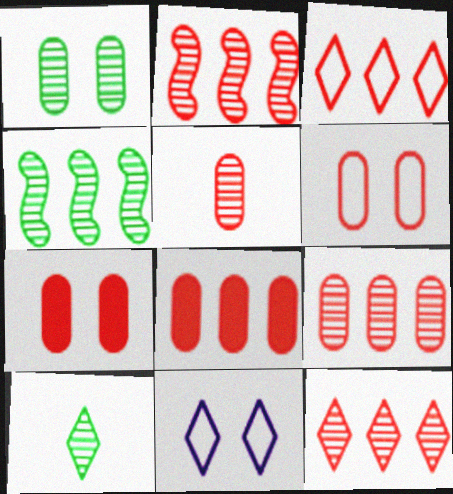[[1, 4, 10], 
[2, 3, 8], 
[2, 9, 12], 
[5, 6, 8]]